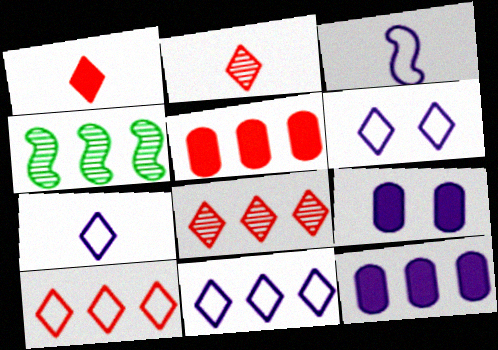[[4, 5, 11], 
[4, 10, 12], 
[6, 7, 11]]